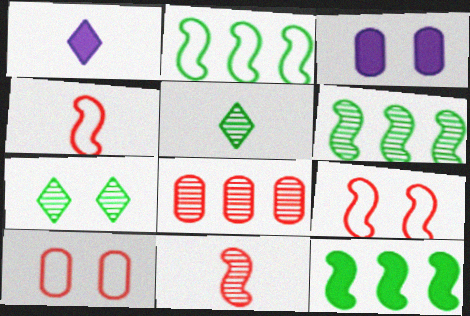[[1, 6, 10], 
[2, 6, 12], 
[3, 7, 9]]